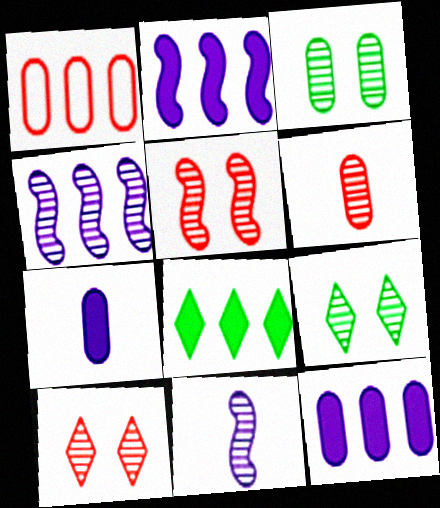[[1, 3, 7], 
[1, 4, 8], 
[4, 6, 9]]